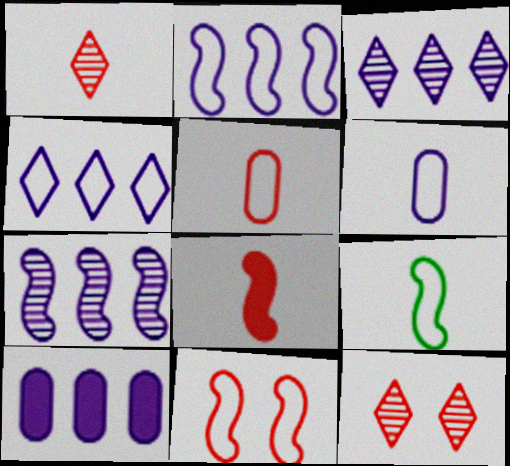[[1, 5, 8], 
[2, 3, 10], 
[2, 9, 11], 
[4, 7, 10], 
[9, 10, 12]]